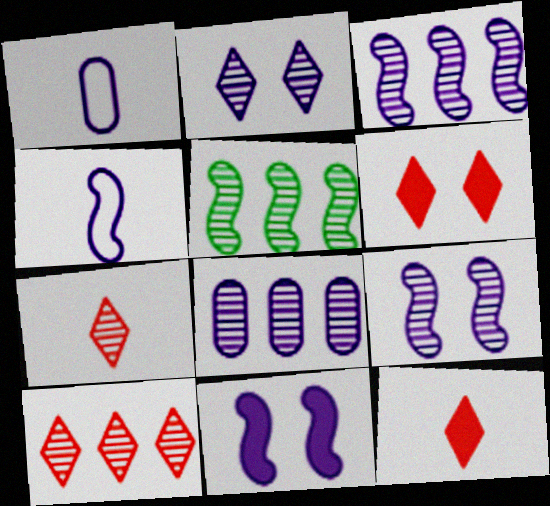[[1, 5, 6], 
[3, 4, 11], 
[5, 8, 10]]